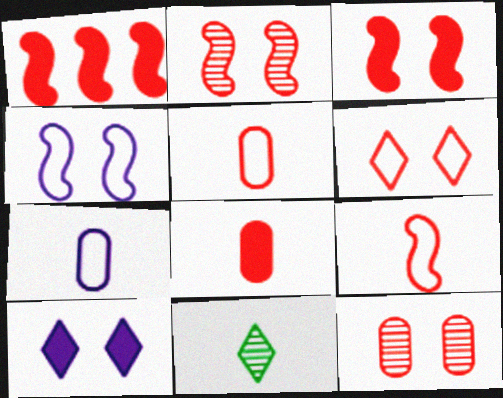[[1, 2, 9], 
[3, 6, 12]]